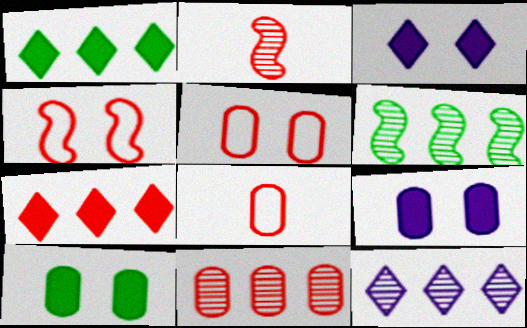[[2, 5, 7], 
[3, 6, 8], 
[6, 11, 12]]